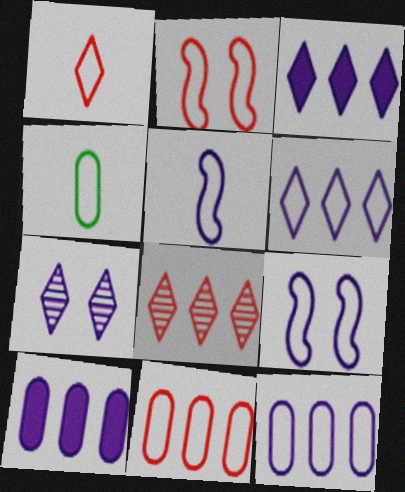[[1, 2, 11], 
[1, 4, 5], 
[2, 4, 6], 
[5, 7, 10]]